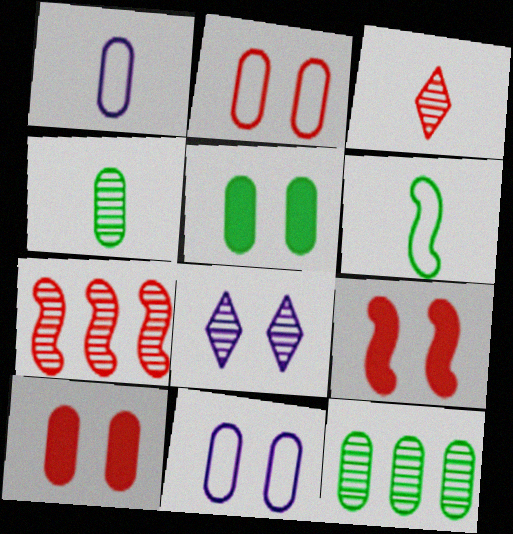[[1, 10, 12], 
[4, 7, 8]]